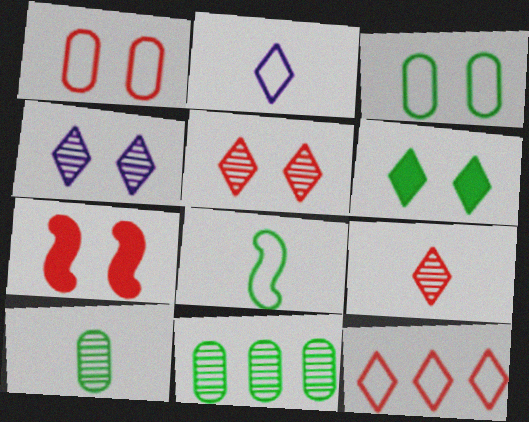[[1, 5, 7], 
[2, 7, 11], 
[3, 4, 7], 
[6, 8, 11]]